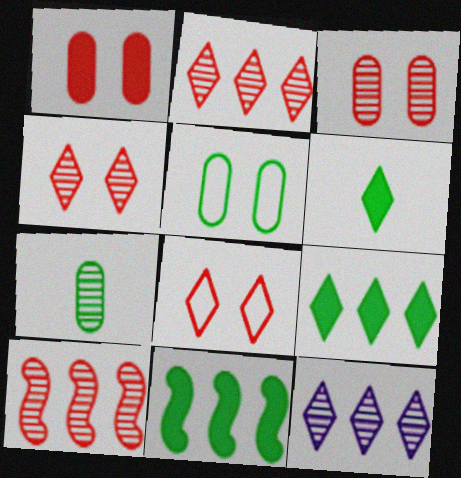[[6, 8, 12]]